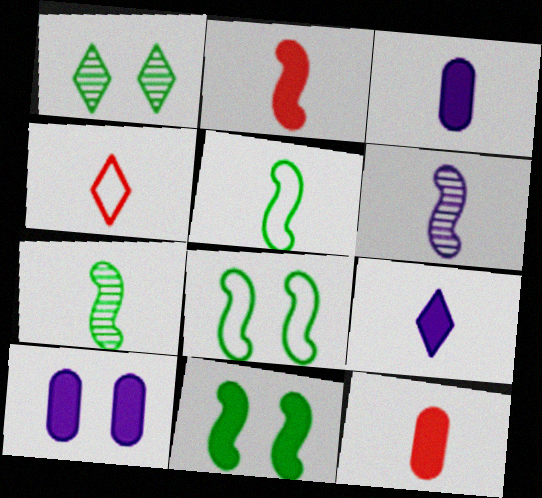[[2, 5, 6], 
[3, 4, 7]]